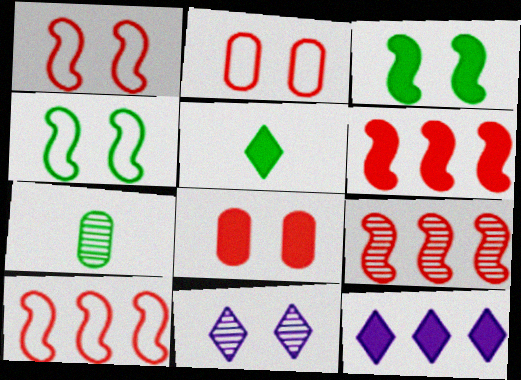[[1, 7, 12], 
[2, 3, 11], 
[4, 8, 11], 
[6, 9, 10], 
[7, 9, 11]]